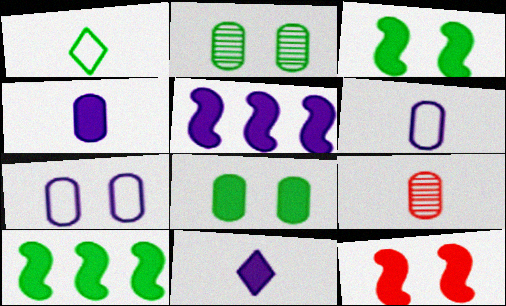[[1, 2, 10]]